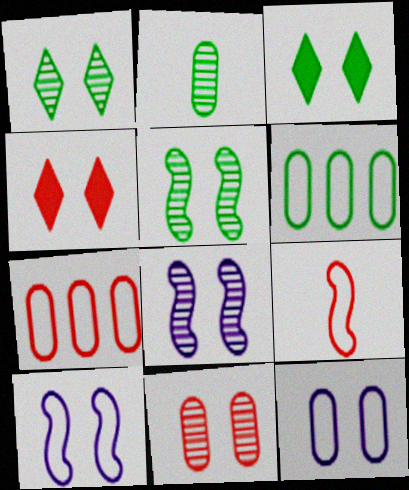[[1, 8, 11], 
[3, 10, 11], 
[4, 5, 12]]